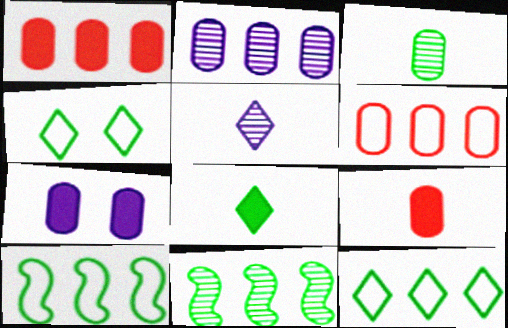[[3, 6, 7]]